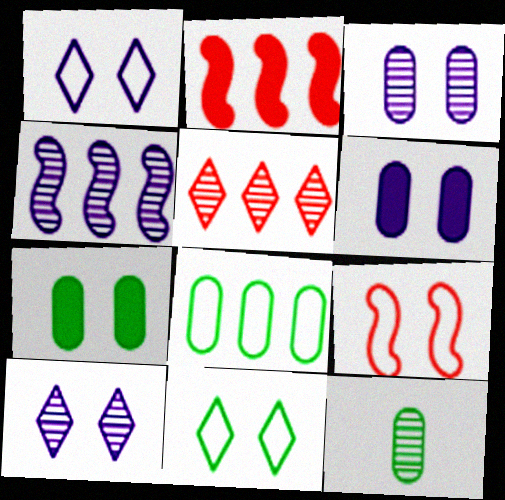[[1, 2, 12], 
[7, 8, 12], 
[7, 9, 10]]